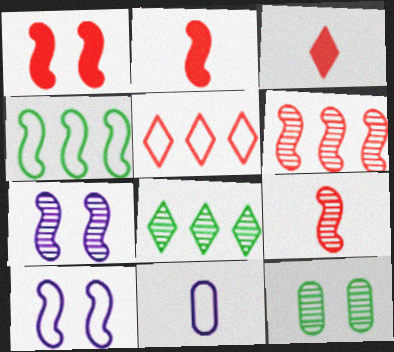[[1, 8, 11], 
[2, 4, 7]]